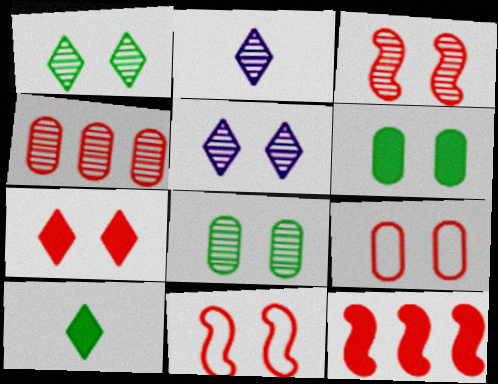[[3, 5, 8], 
[3, 7, 9], 
[5, 6, 11]]